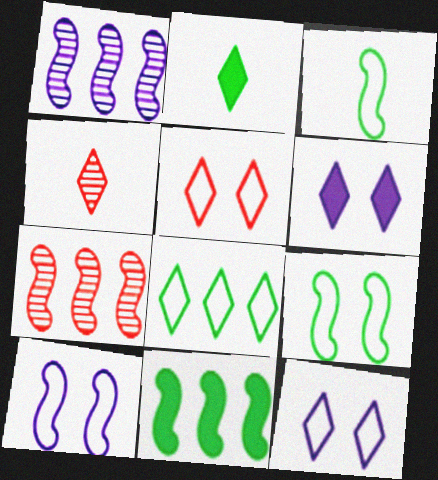[[4, 6, 8]]